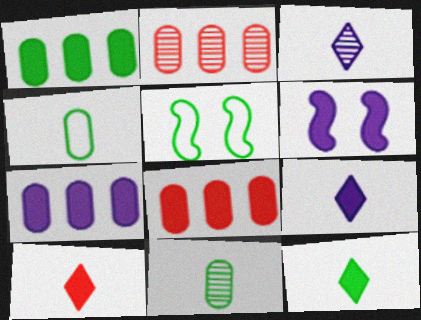[[1, 6, 10], 
[1, 7, 8], 
[2, 5, 9], 
[3, 5, 8], 
[6, 7, 9], 
[6, 8, 12], 
[9, 10, 12]]